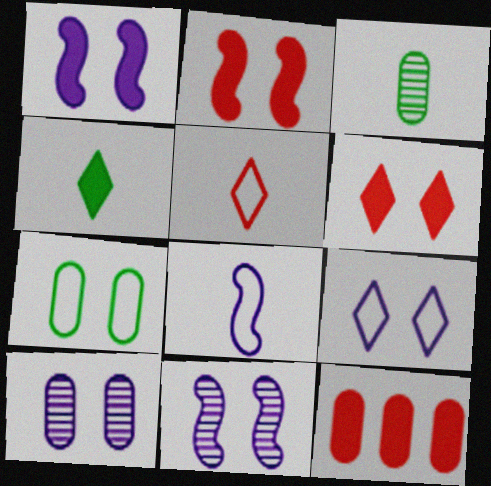[[1, 4, 12], 
[1, 9, 10], 
[6, 7, 11]]